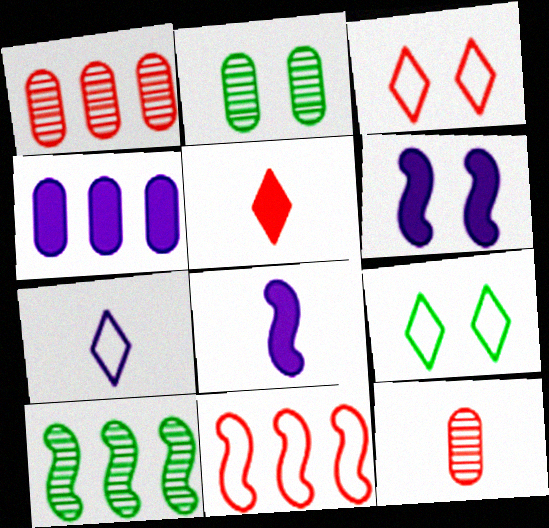[[1, 8, 9], 
[2, 3, 6]]